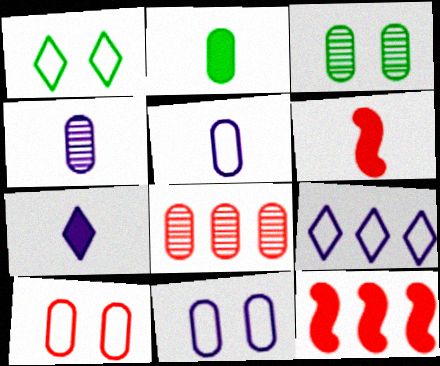[[1, 4, 12], 
[2, 6, 7], 
[2, 8, 11], 
[3, 4, 8], 
[3, 6, 9]]